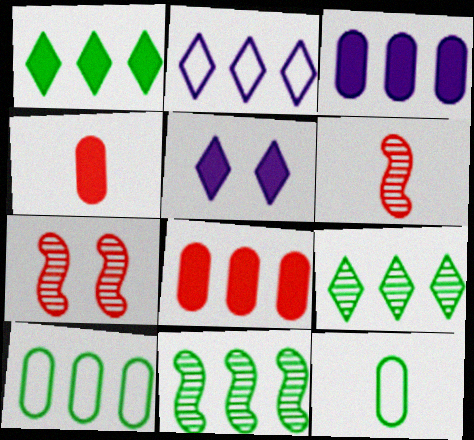[[1, 10, 11], 
[2, 8, 11], 
[5, 6, 10]]